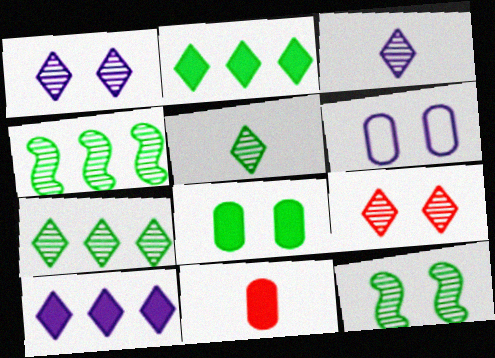[[3, 7, 9]]